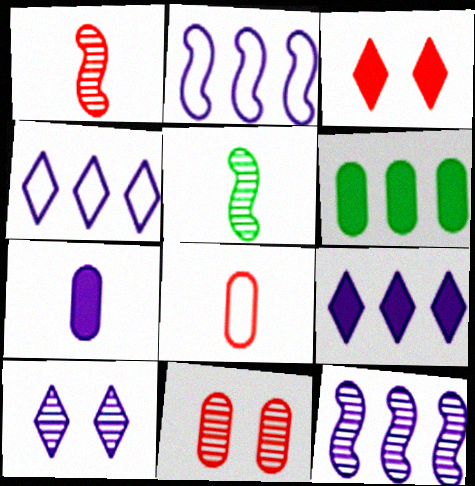[[2, 7, 10]]